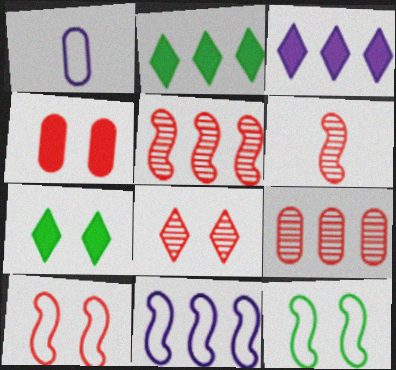[[1, 5, 7], 
[2, 9, 11], 
[4, 8, 10], 
[6, 8, 9]]